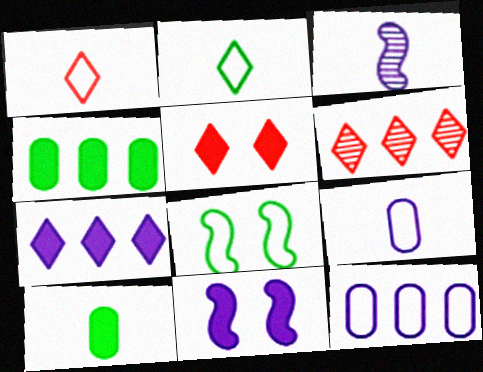[[1, 3, 10], 
[1, 5, 6], 
[1, 8, 12]]